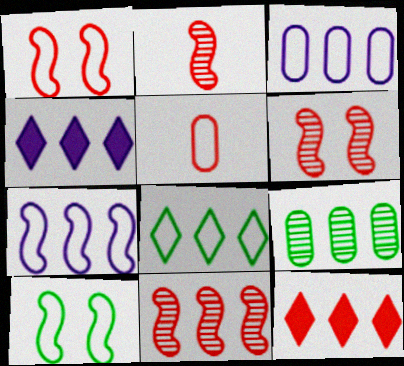[[2, 6, 11], 
[5, 6, 12], 
[7, 9, 12]]